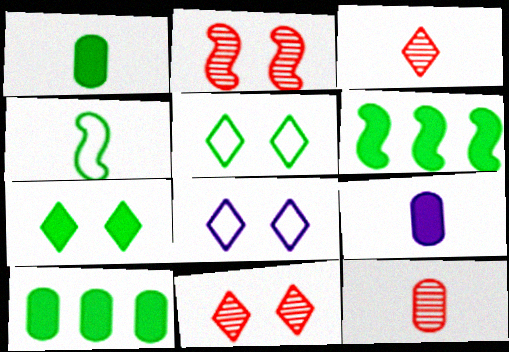[[1, 6, 7], 
[3, 4, 9], 
[6, 8, 12], 
[7, 8, 11]]